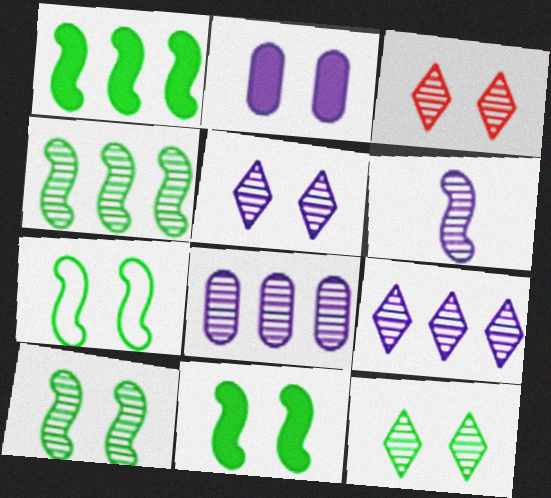[[2, 3, 7], 
[3, 5, 12], 
[5, 6, 8], 
[7, 10, 11]]